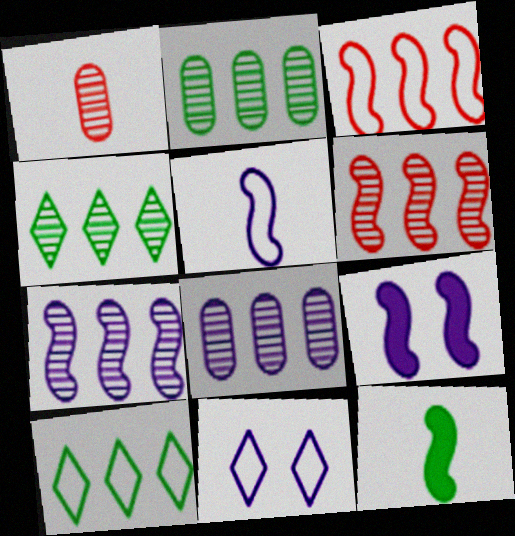[[1, 9, 10], 
[4, 6, 8], 
[5, 7, 9]]